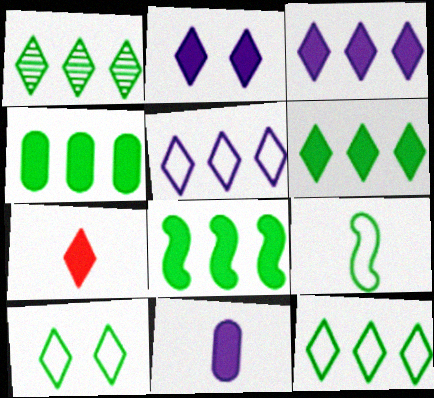[[1, 6, 12], 
[2, 6, 7], 
[4, 6, 8]]